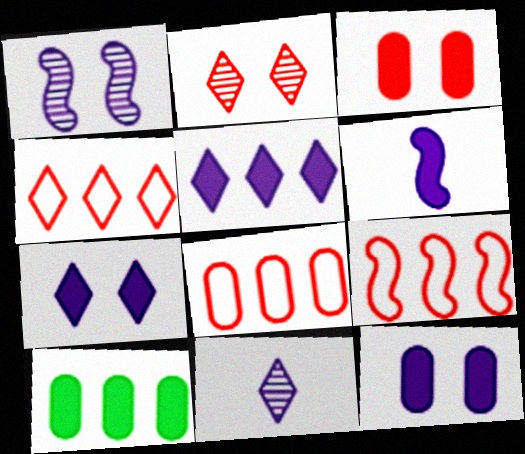[[4, 8, 9], 
[5, 6, 12]]